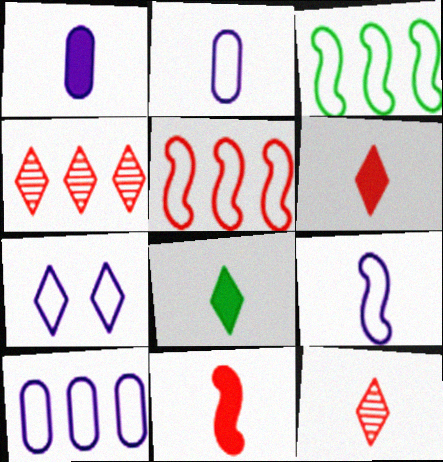[[1, 8, 11], 
[4, 7, 8], 
[7, 9, 10]]